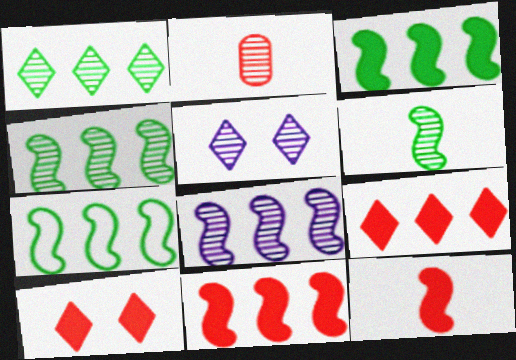[[2, 4, 5], 
[3, 4, 7], 
[7, 8, 11]]